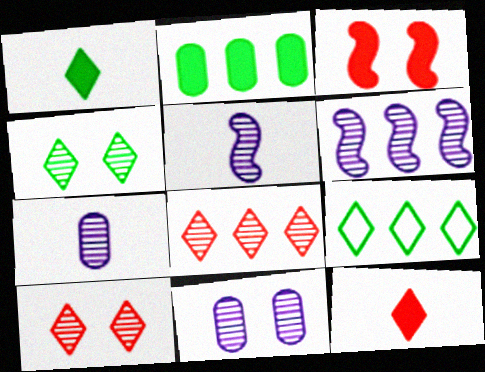[[1, 4, 9], 
[3, 7, 9]]